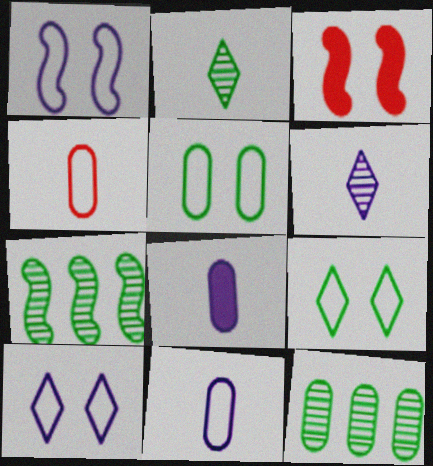[]